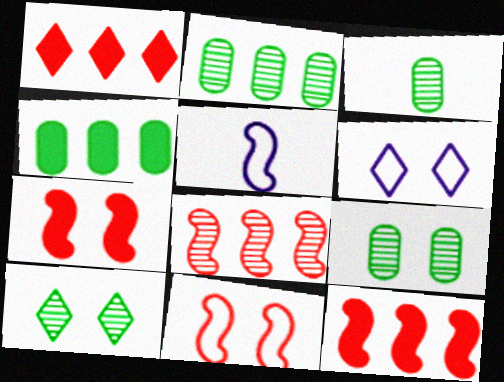[[1, 5, 9], 
[2, 3, 9], 
[3, 6, 12], 
[6, 7, 9]]